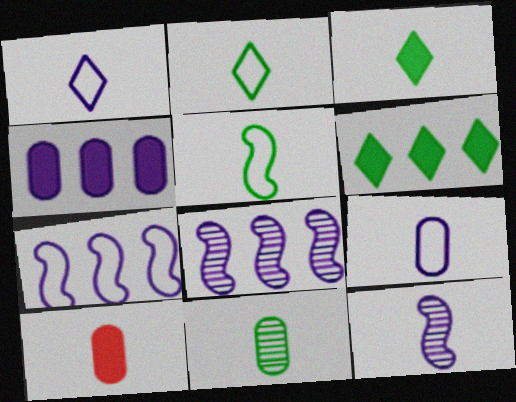[[2, 10, 12], 
[3, 5, 11], 
[9, 10, 11]]